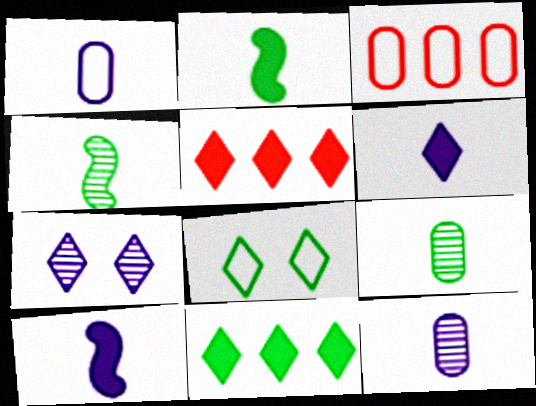[[2, 3, 7]]